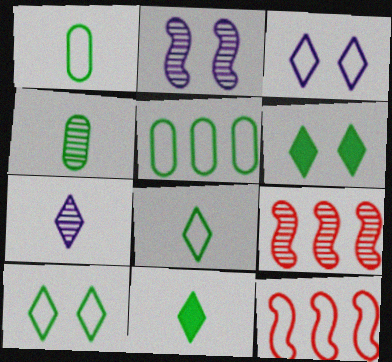[[1, 3, 12]]